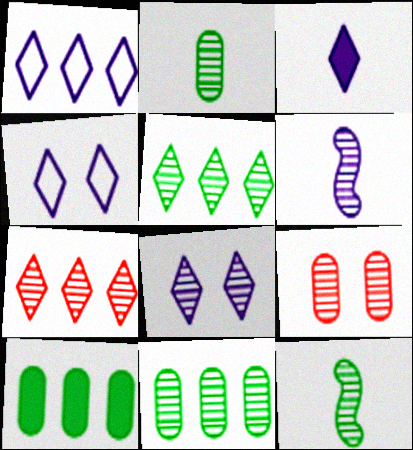[[1, 3, 8], 
[5, 6, 9]]